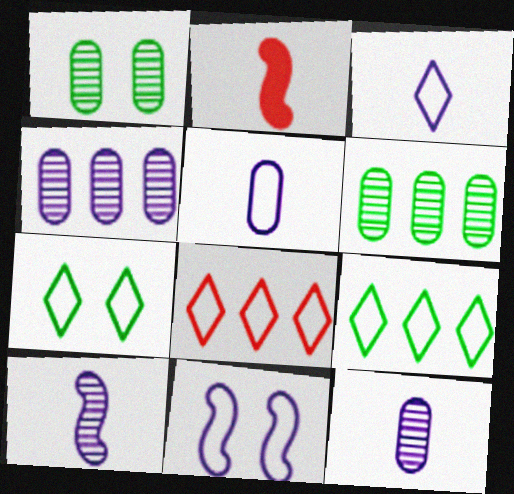[[2, 4, 7], 
[3, 7, 8]]